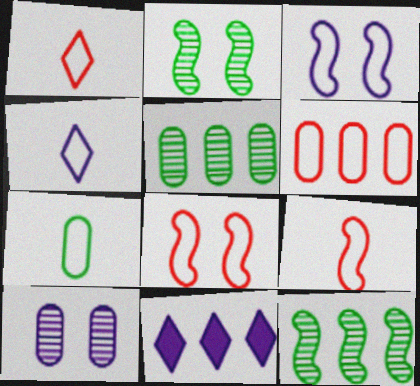[[1, 6, 8], 
[4, 7, 9], 
[6, 11, 12]]